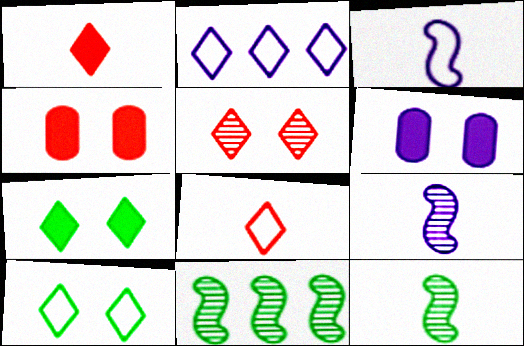[[2, 4, 12], 
[2, 6, 9], 
[2, 8, 10], 
[6, 8, 11]]